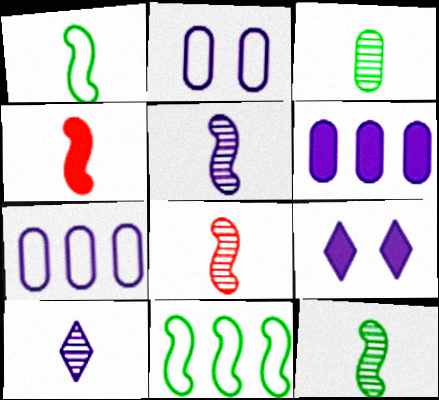[[1, 4, 5], 
[3, 8, 10], 
[5, 7, 9], 
[5, 8, 12]]